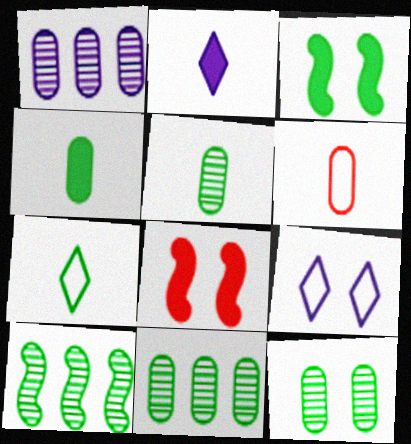[[1, 7, 8], 
[3, 7, 11], 
[5, 11, 12], 
[8, 9, 12]]